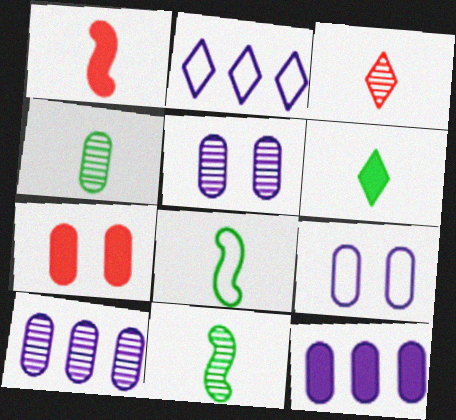[[2, 7, 11], 
[4, 6, 8]]